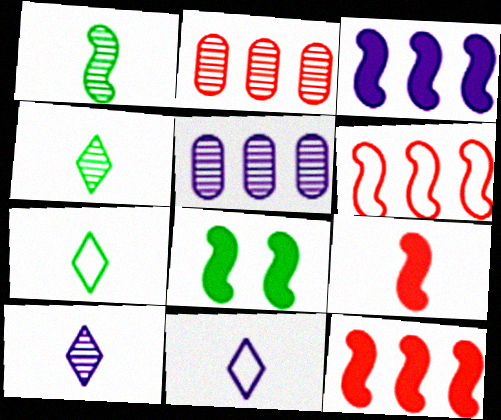[[2, 8, 11], 
[3, 8, 9]]